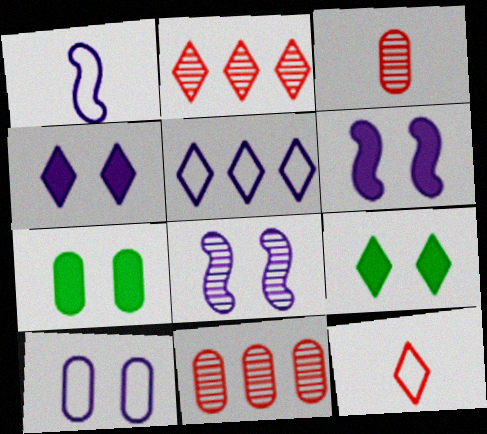[[1, 2, 7], 
[1, 5, 10], 
[1, 9, 11], 
[4, 8, 10]]